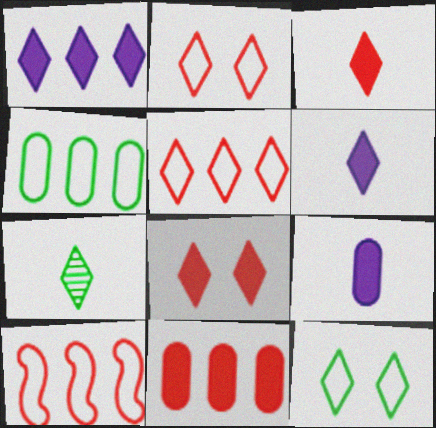[[1, 2, 7]]